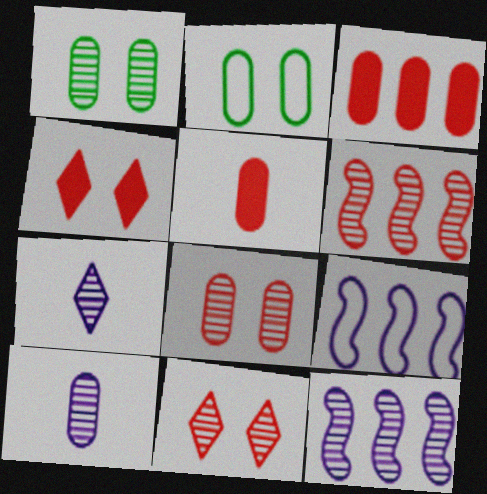[[1, 6, 7], 
[2, 3, 10]]